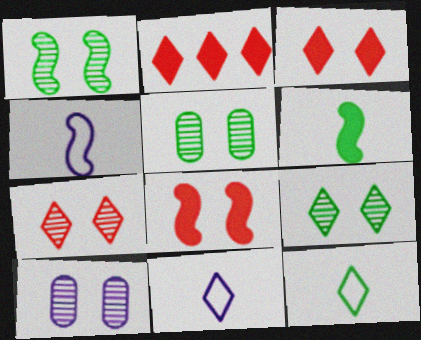[[1, 5, 9], 
[1, 7, 10], 
[2, 4, 5], 
[2, 9, 11]]